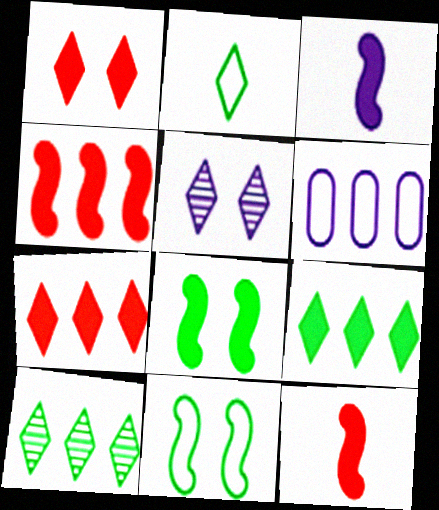[[2, 5, 7], 
[3, 4, 8], 
[3, 5, 6], 
[4, 6, 10]]